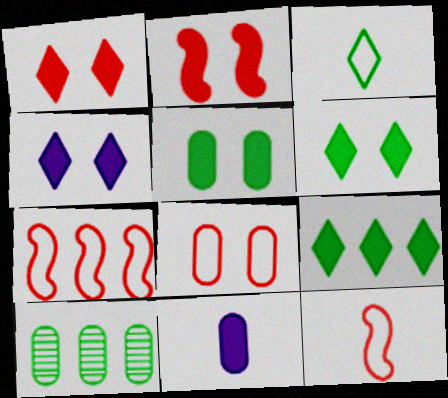[[1, 4, 6], 
[2, 4, 5], 
[2, 9, 11], 
[4, 10, 12], 
[8, 10, 11]]